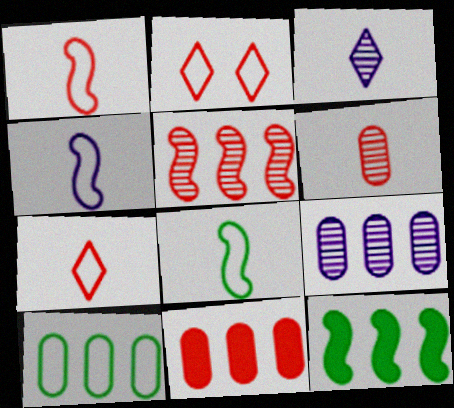[[1, 4, 8], 
[2, 4, 10], 
[9, 10, 11]]